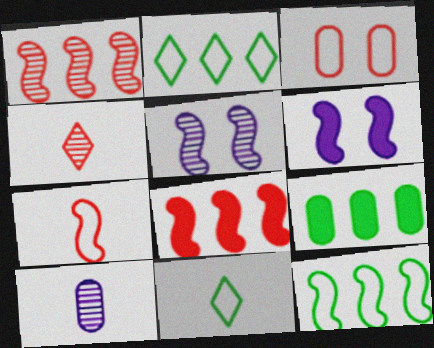[[3, 4, 8], 
[3, 9, 10]]